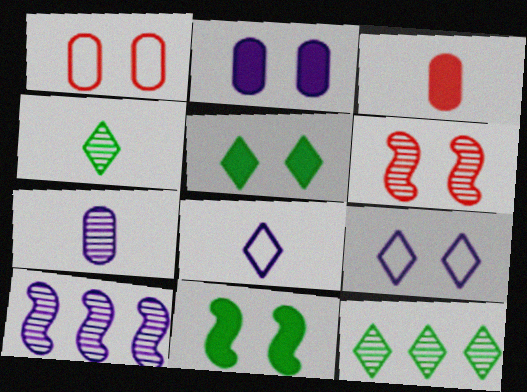[[2, 8, 10], 
[6, 7, 12]]